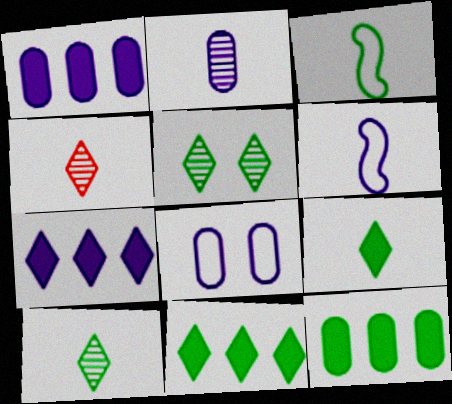[[1, 2, 8], 
[3, 5, 12]]